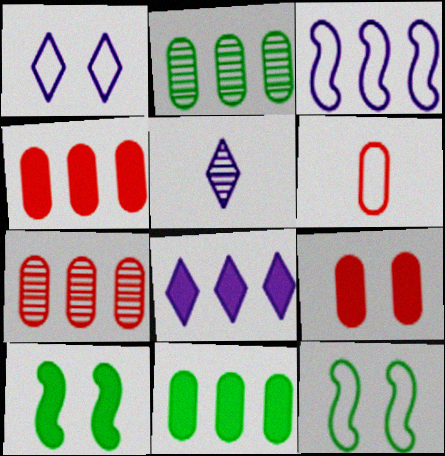[[1, 5, 8], 
[4, 5, 12], 
[6, 7, 9]]